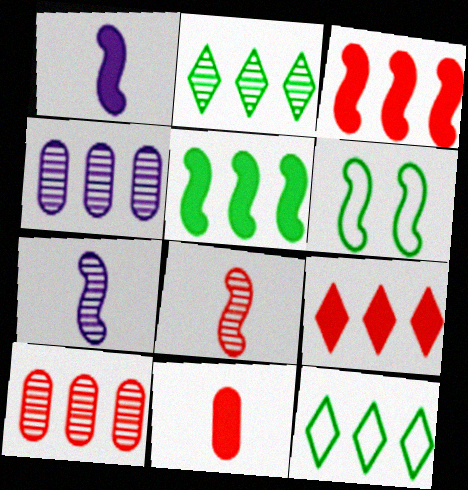[[3, 4, 12], 
[3, 6, 7]]